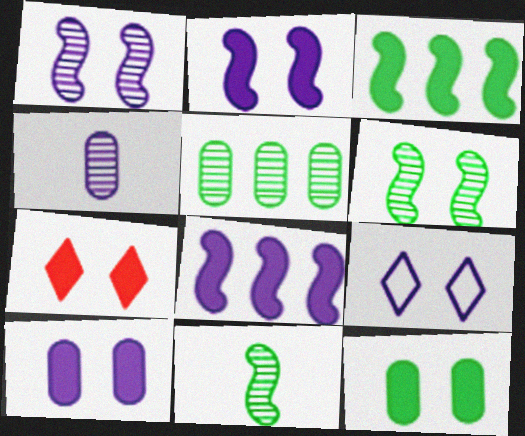[[1, 9, 10], 
[2, 7, 12], 
[4, 8, 9]]